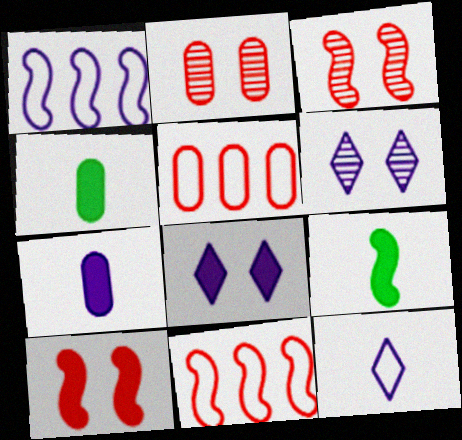[[1, 3, 9], 
[1, 6, 7], 
[4, 6, 11], 
[5, 6, 9]]